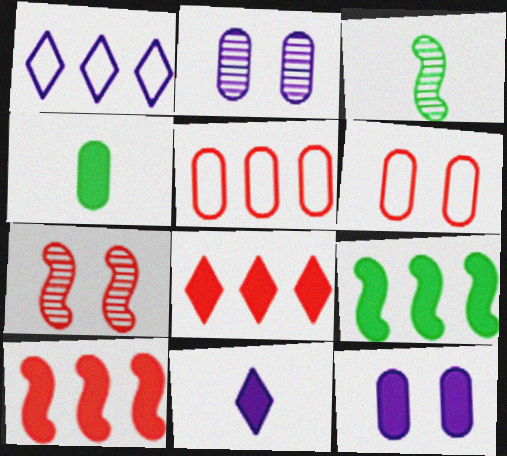[[1, 4, 7], 
[2, 4, 5]]